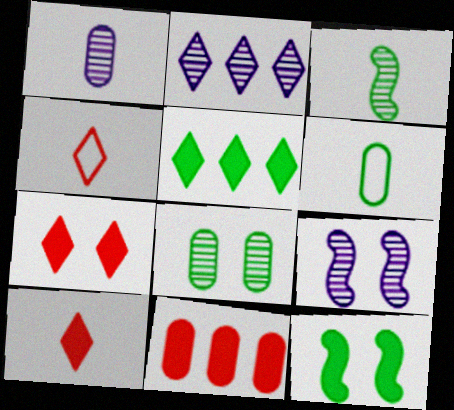[[1, 2, 9]]